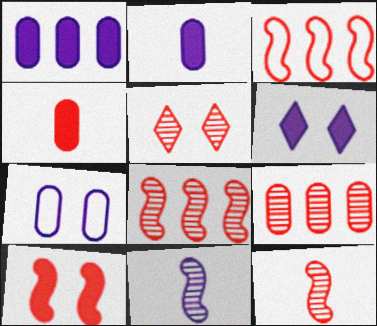[[3, 4, 5], 
[3, 10, 12], 
[5, 9, 12]]